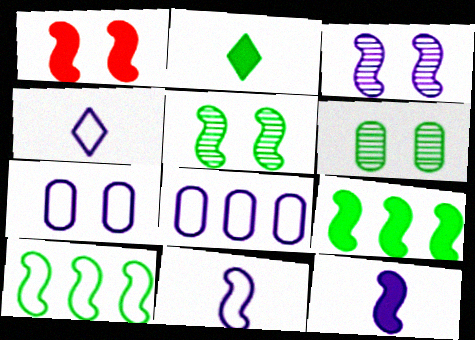[[1, 9, 12], 
[2, 6, 10]]